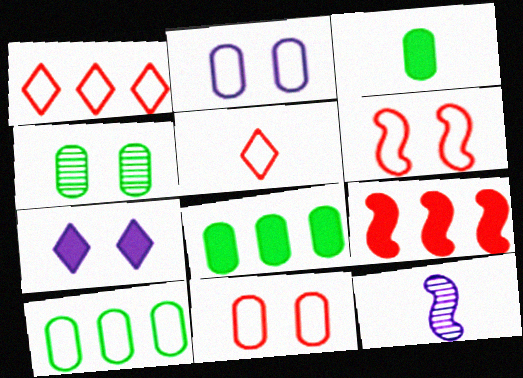[[3, 4, 10], 
[3, 5, 12], 
[3, 7, 9], 
[4, 6, 7]]